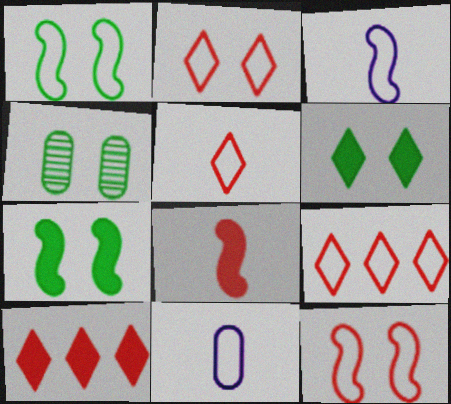[[1, 4, 6], 
[1, 9, 11], 
[2, 5, 9], 
[3, 4, 10]]